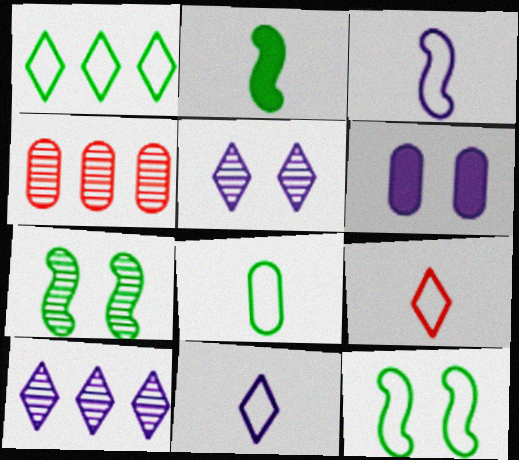[[1, 8, 12], 
[3, 6, 10], 
[3, 8, 9], 
[4, 6, 8]]